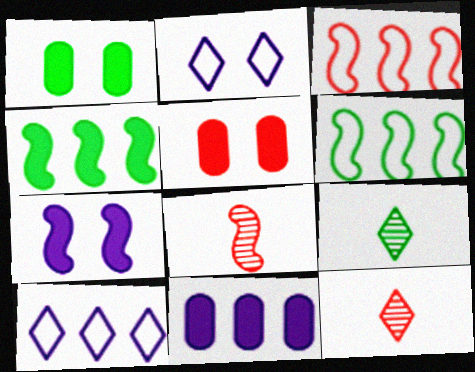[[1, 6, 9], 
[1, 8, 10], 
[3, 5, 12], 
[6, 7, 8]]